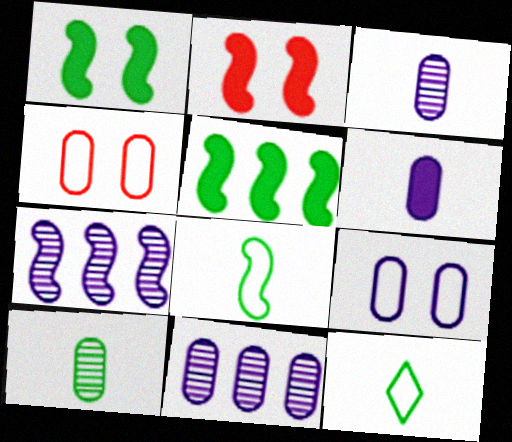[[2, 7, 8], 
[2, 11, 12], 
[6, 9, 11]]